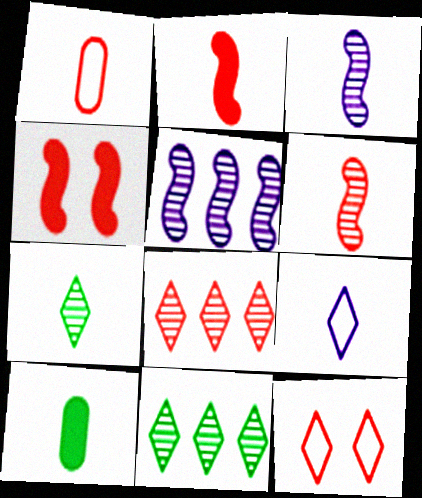[[1, 4, 8], 
[5, 10, 12], 
[6, 9, 10]]